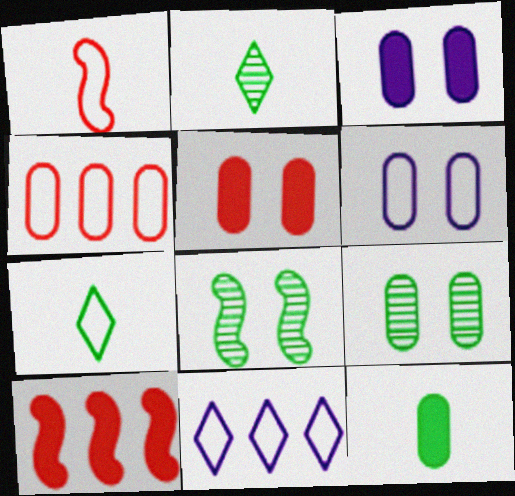[[2, 6, 10], 
[5, 6, 9]]